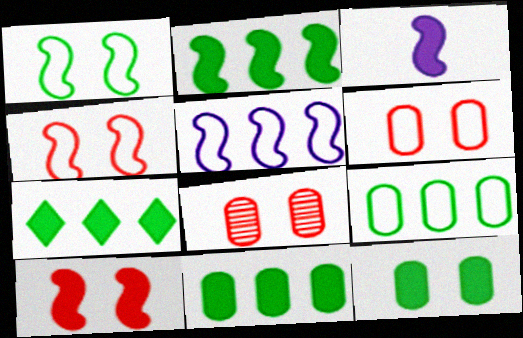[[2, 3, 10], 
[2, 7, 11]]